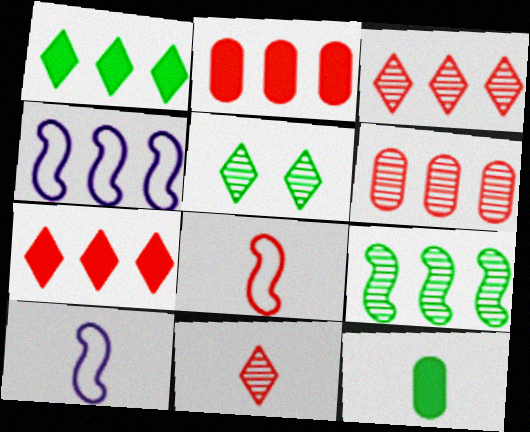[[1, 4, 6], 
[2, 5, 10], 
[10, 11, 12]]